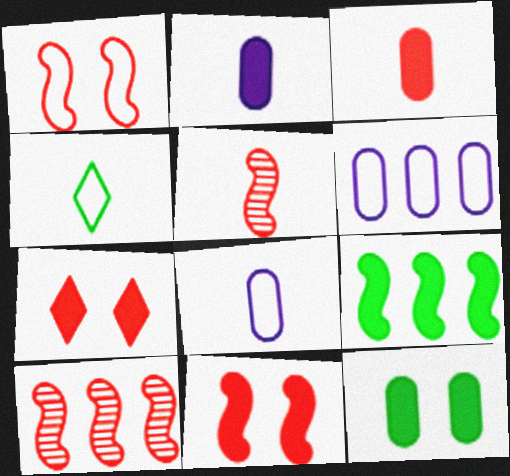[[1, 4, 6], 
[2, 4, 5], 
[2, 7, 9]]